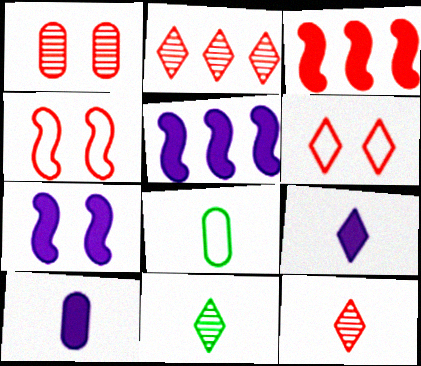[[2, 7, 8]]